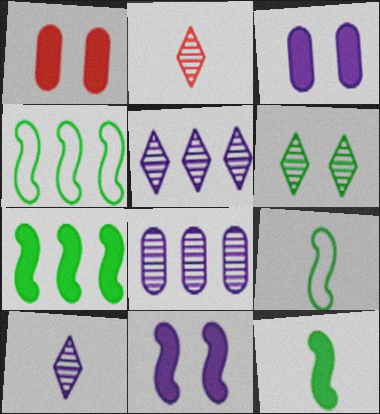[[1, 4, 10], 
[1, 5, 9], 
[2, 3, 4], 
[2, 5, 6]]